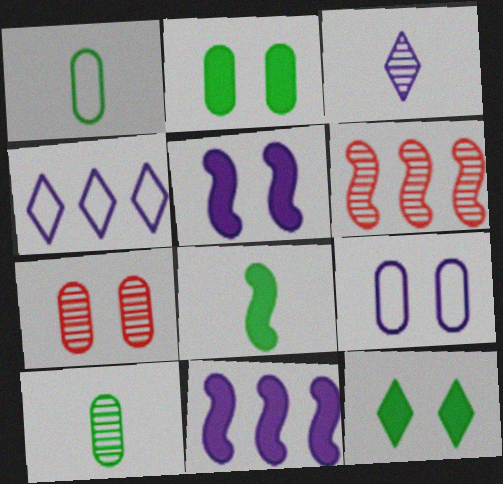[[2, 7, 9], 
[3, 9, 11], 
[4, 7, 8]]